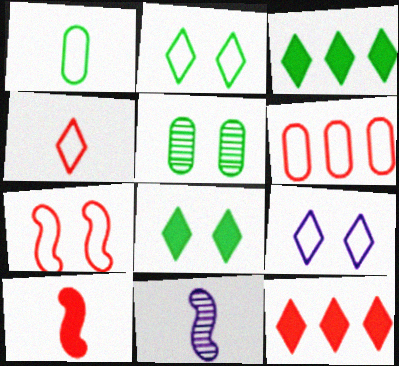[[4, 6, 7], 
[6, 8, 11]]